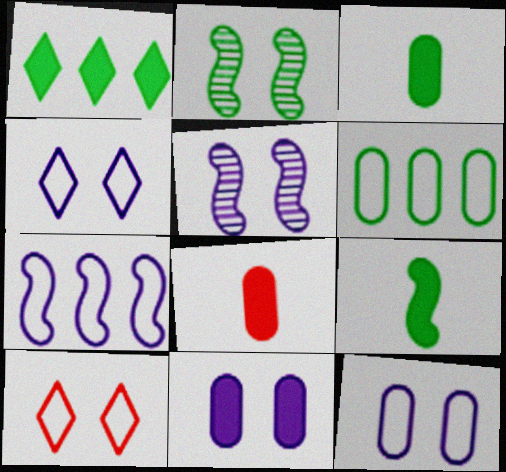[[2, 10, 11], 
[4, 5, 11]]